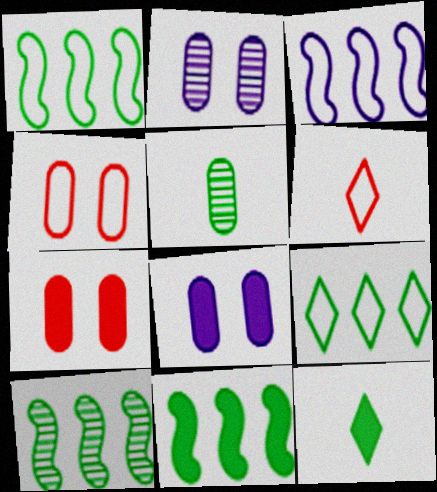[[1, 10, 11], 
[2, 6, 11], 
[6, 8, 10]]